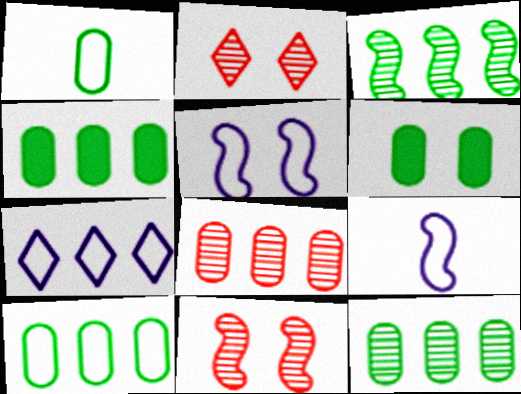[[1, 6, 12], 
[2, 4, 9], 
[2, 5, 6], 
[4, 10, 12]]